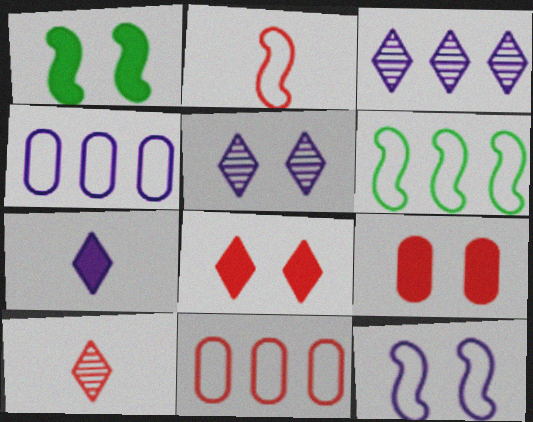[[1, 4, 10], 
[2, 6, 12]]